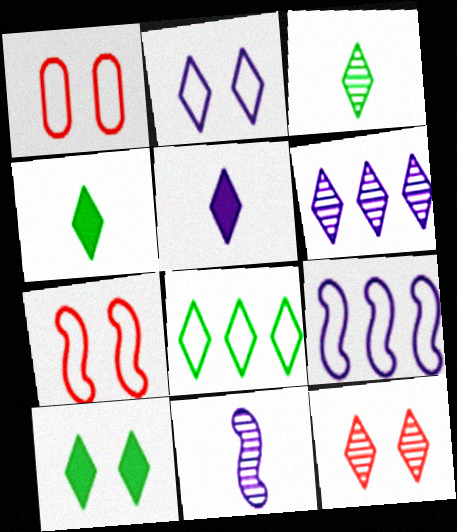[[2, 5, 6], 
[2, 10, 12], 
[3, 6, 12], 
[3, 8, 10], 
[5, 8, 12]]